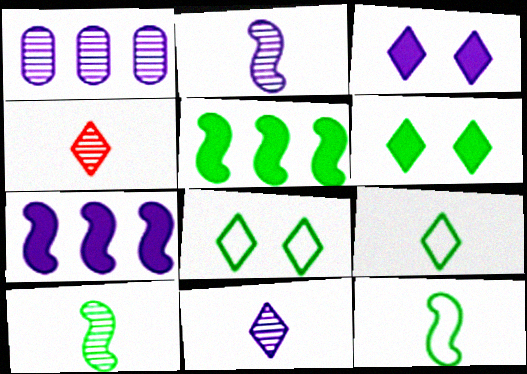[]